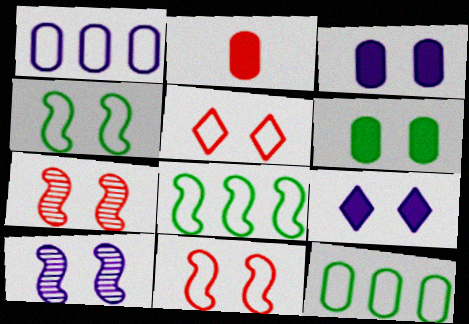[[5, 6, 10]]